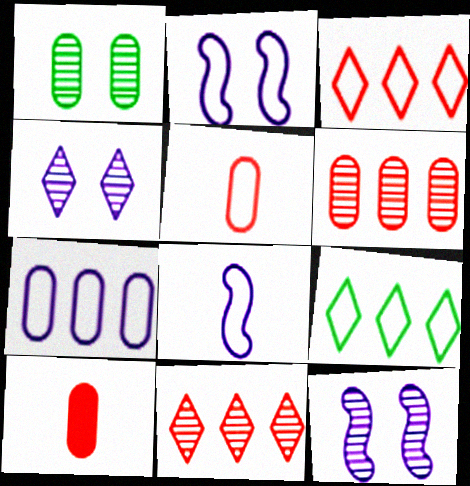[[1, 7, 10], 
[2, 5, 9], 
[9, 10, 12]]